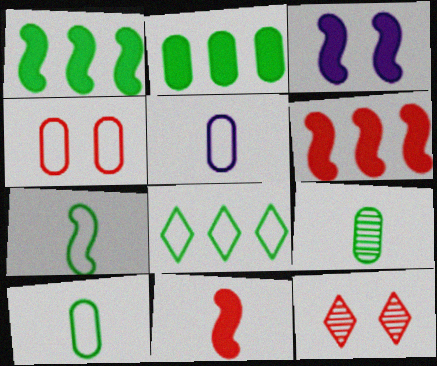[[1, 3, 11], 
[1, 5, 12]]